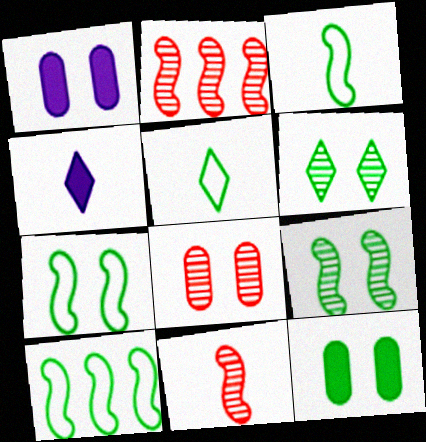[[1, 2, 5], 
[3, 7, 10], 
[4, 8, 10], 
[6, 7, 12]]